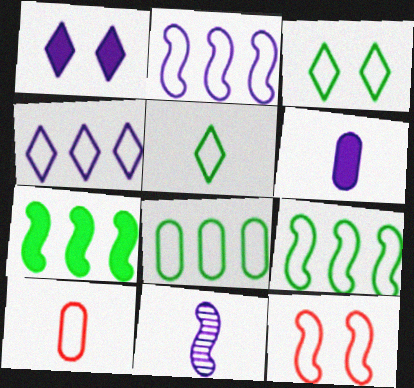[[2, 3, 10], 
[7, 11, 12]]